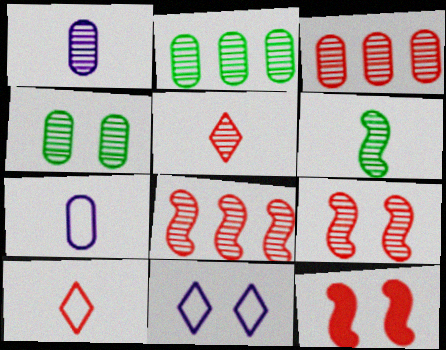[[1, 3, 4], 
[1, 5, 6], 
[3, 5, 9], 
[3, 10, 12], 
[4, 11, 12]]